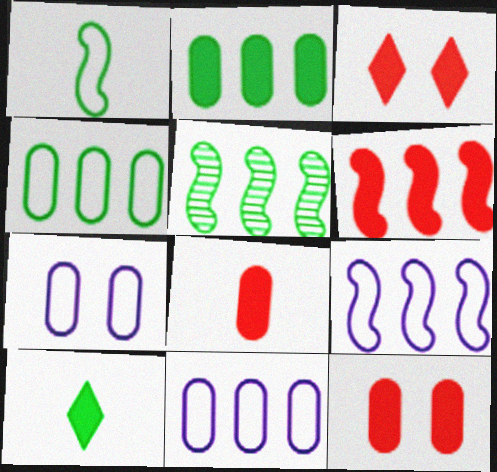[[3, 6, 8], 
[5, 6, 9]]